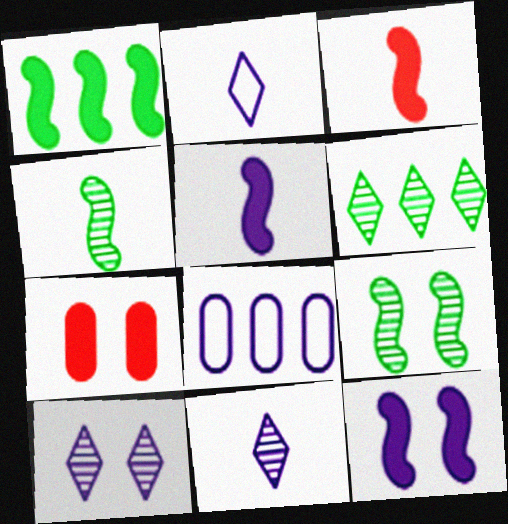[[1, 3, 12], 
[5, 8, 10], 
[8, 11, 12]]